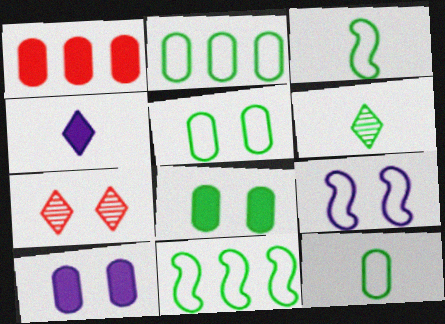[[1, 6, 9], 
[2, 5, 12], 
[6, 8, 11], 
[7, 8, 9]]